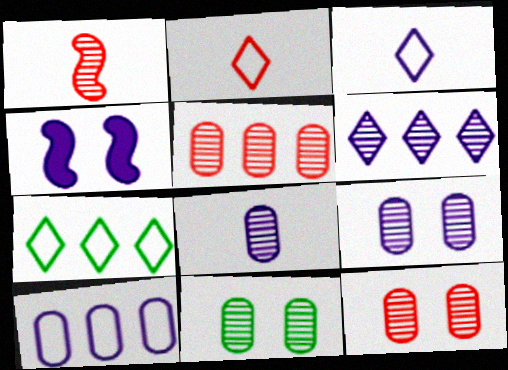[[1, 6, 11], 
[5, 8, 11], 
[9, 11, 12]]